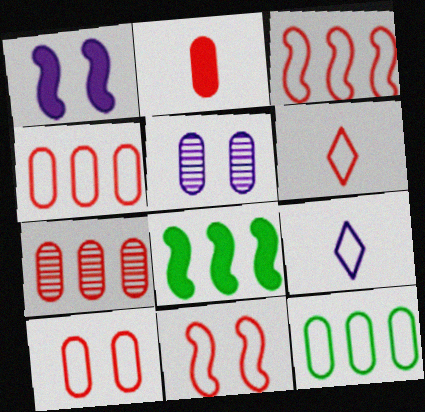[[2, 5, 12], 
[2, 7, 10], 
[3, 6, 10], 
[4, 6, 11], 
[5, 6, 8], 
[9, 11, 12]]